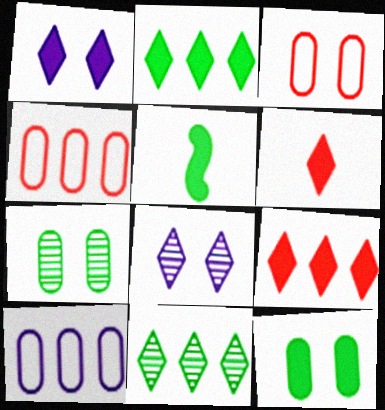[[1, 2, 6], 
[2, 5, 12], 
[4, 5, 8]]